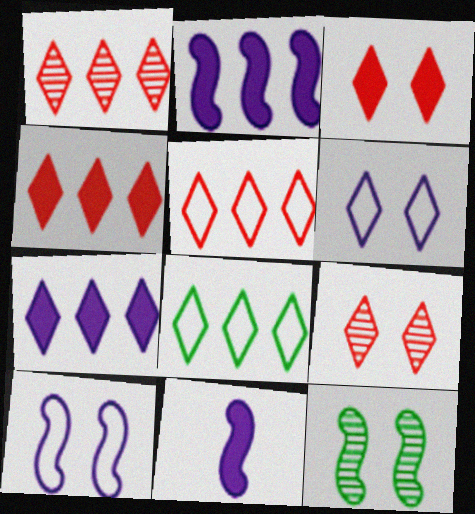[[1, 4, 5], 
[1, 7, 8]]